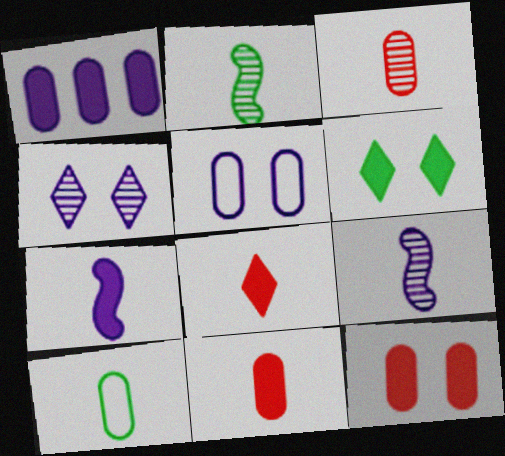[[8, 9, 10]]